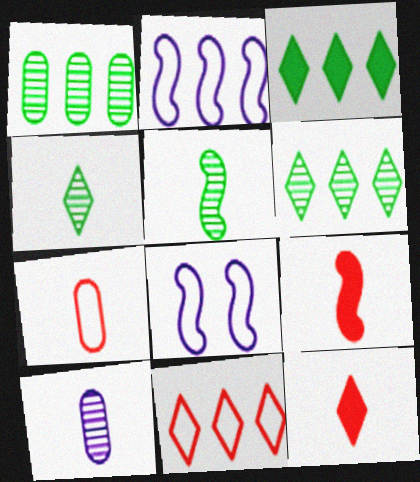[[1, 8, 12]]